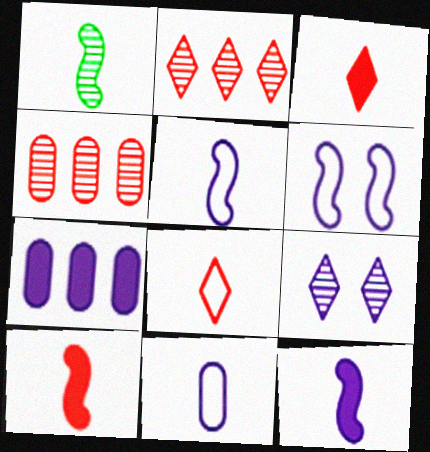[[1, 3, 11], 
[1, 4, 9], 
[1, 5, 10], 
[5, 7, 9]]